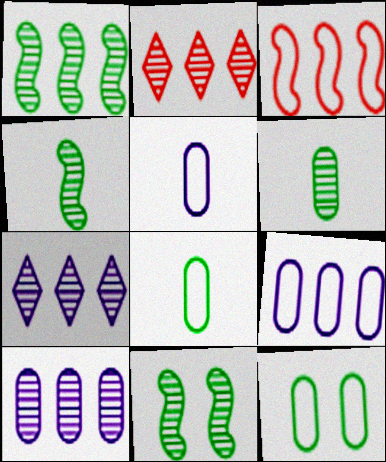[[1, 2, 10], 
[1, 4, 11]]